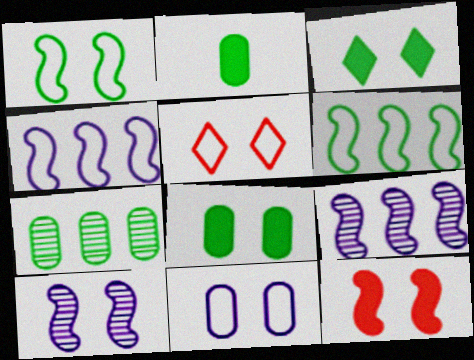[[1, 5, 11], 
[1, 10, 12], 
[2, 5, 9], 
[5, 8, 10]]